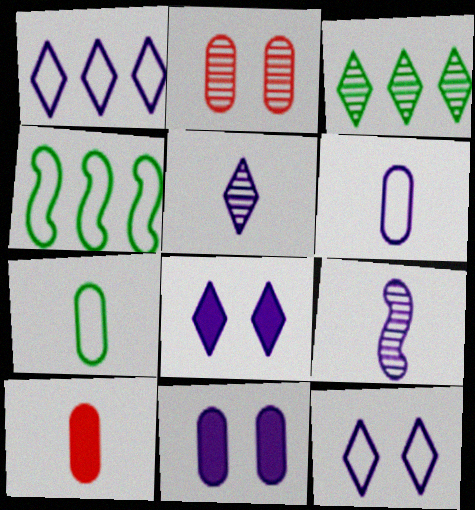[[1, 5, 8], 
[1, 9, 11], 
[2, 3, 9]]